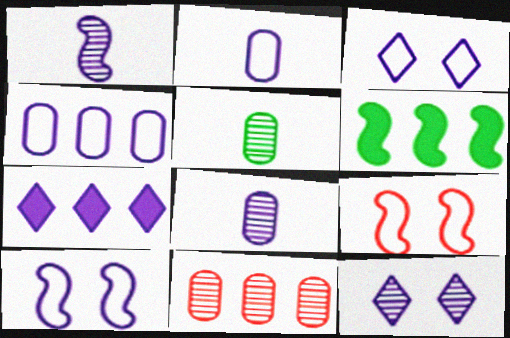[[1, 6, 9], 
[5, 7, 9], 
[7, 8, 10]]